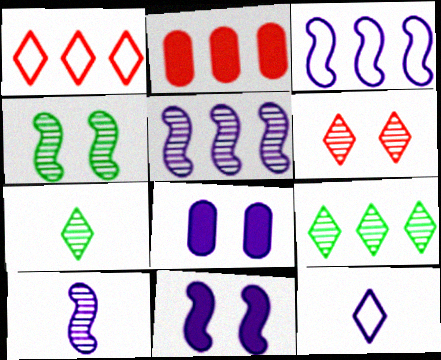[[2, 3, 9], 
[2, 4, 12], 
[3, 10, 11], 
[5, 8, 12]]